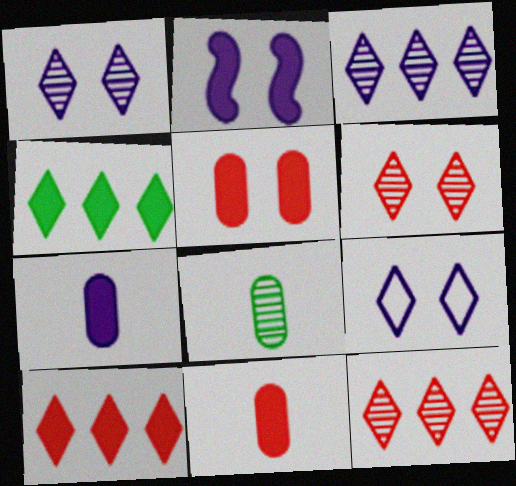[[2, 4, 11]]